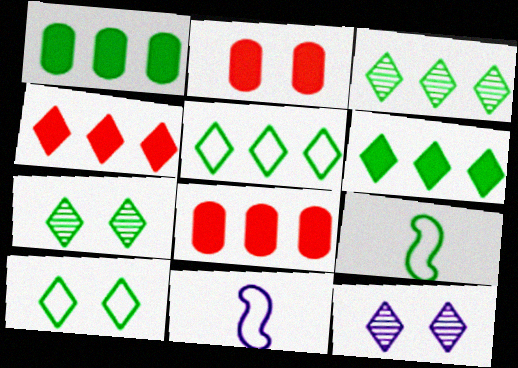[[1, 7, 9], 
[2, 3, 11], 
[3, 5, 6], 
[7, 8, 11], 
[8, 9, 12]]